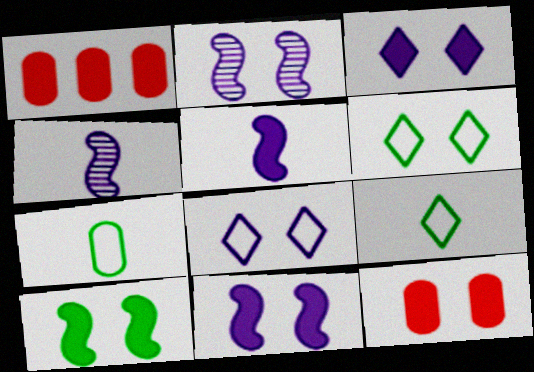[[1, 2, 9], 
[1, 4, 6], 
[2, 6, 12], 
[3, 10, 12]]